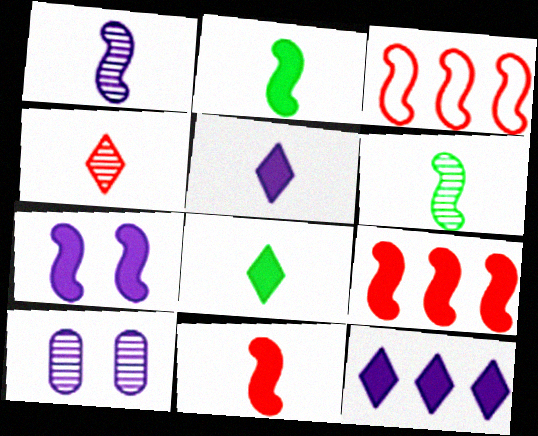[[2, 7, 9], 
[3, 6, 7], 
[3, 8, 10]]